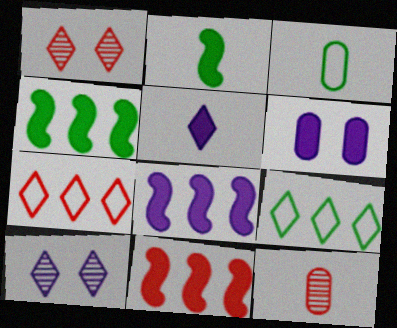[[1, 3, 8], 
[1, 5, 9], 
[3, 10, 11], 
[4, 8, 11], 
[5, 6, 8]]